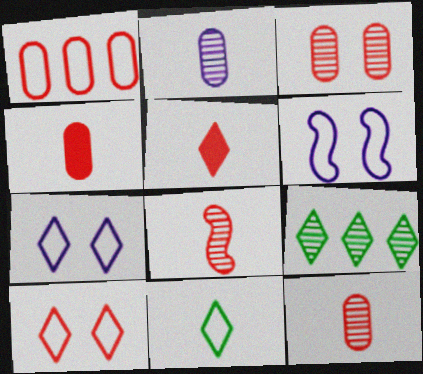[[1, 3, 4], 
[1, 6, 11], 
[4, 6, 9], 
[5, 7, 9]]